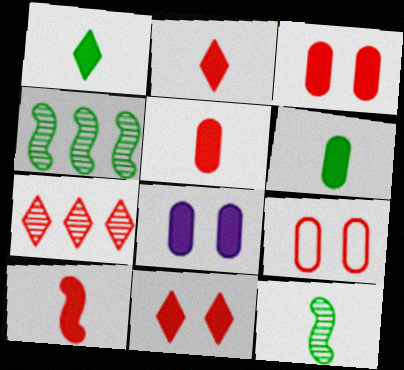[[2, 5, 10], 
[7, 9, 10]]